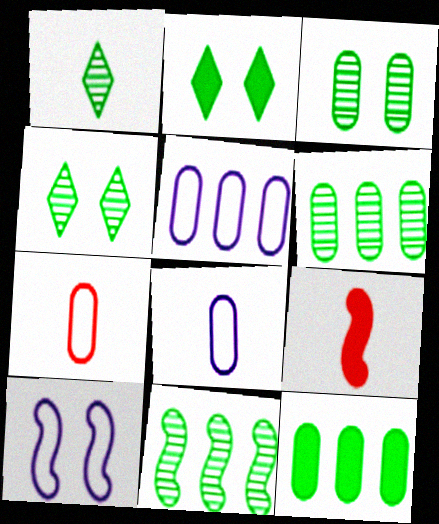[[1, 3, 11], 
[1, 8, 9], 
[4, 5, 9], 
[9, 10, 11]]